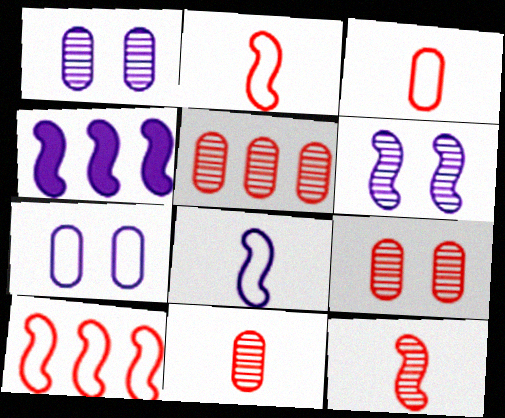[[4, 6, 8], 
[5, 9, 11]]